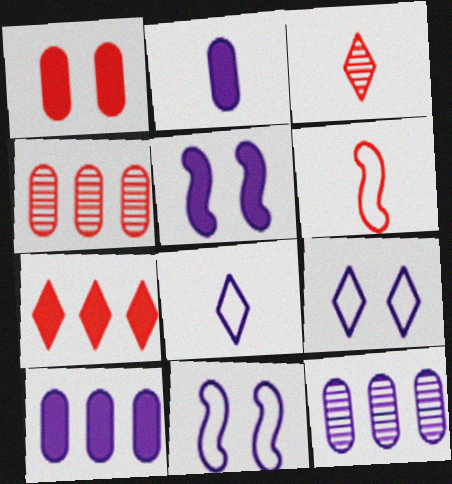[[5, 8, 12]]